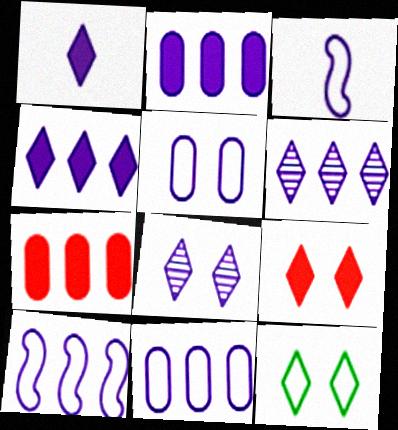[[2, 3, 8], 
[2, 6, 10], 
[8, 9, 12]]